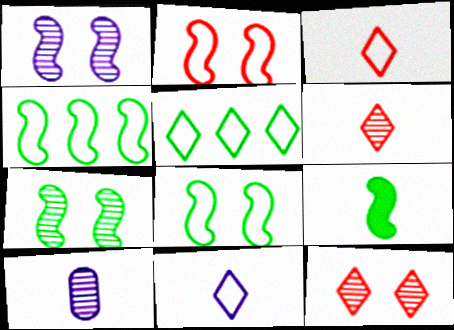[[3, 9, 10], 
[4, 7, 9]]